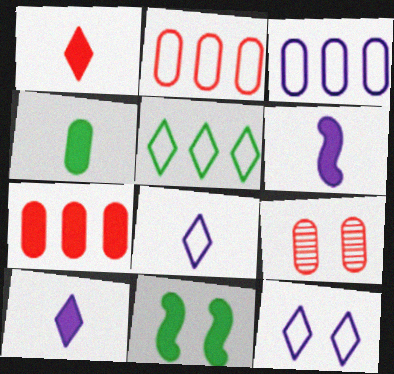[[1, 4, 6], 
[3, 4, 9], 
[5, 6, 9], 
[7, 10, 11], 
[9, 11, 12]]